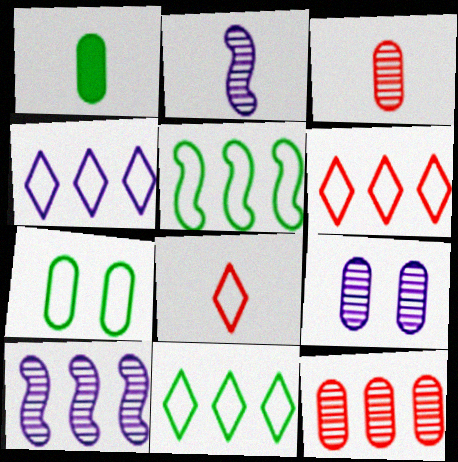[[1, 2, 8], 
[4, 6, 11]]